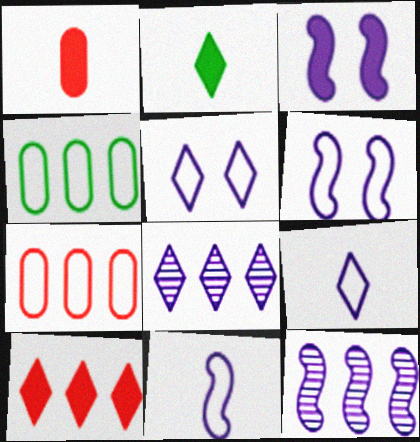[[3, 11, 12], 
[4, 10, 12]]